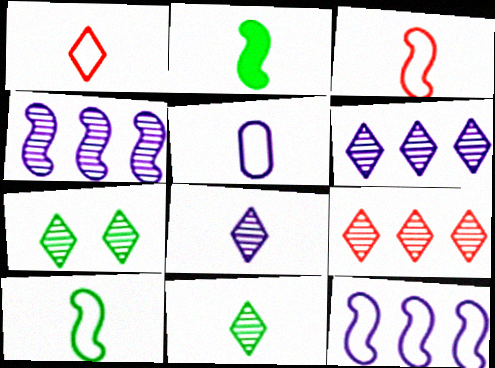[[1, 5, 10], 
[7, 8, 9]]